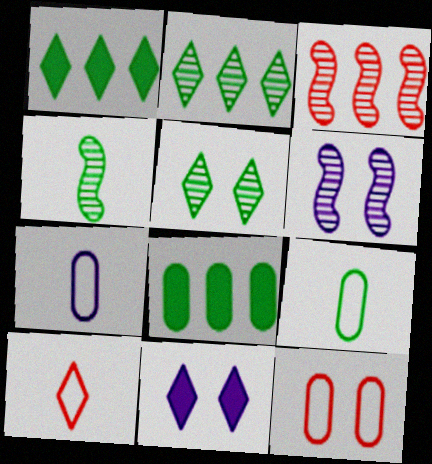[[2, 10, 11], 
[3, 4, 6], 
[3, 9, 11], 
[6, 8, 10]]